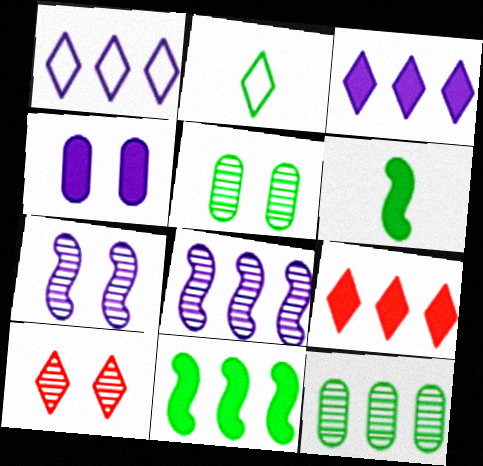[[2, 3, 10], 
[2, 5, 11], 
[4, 6, 9], 
[5, 7, 10]]